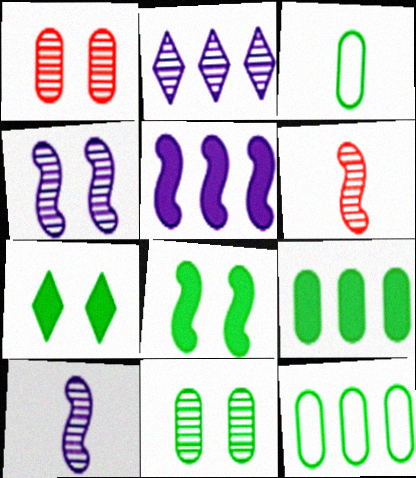[[2, 6, 11], 
[3, 9, 11]]